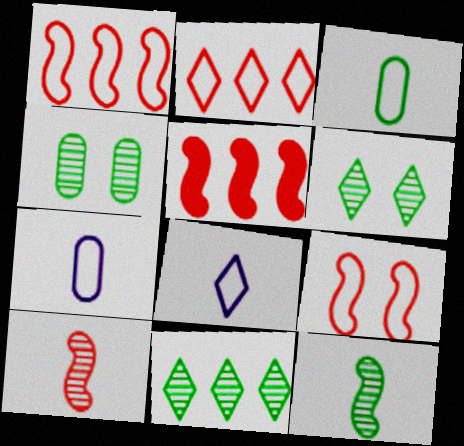[[4, 5, 8], 
[4, 11, 12], 
[5, 6, 7], 
[5, 9, 10]]